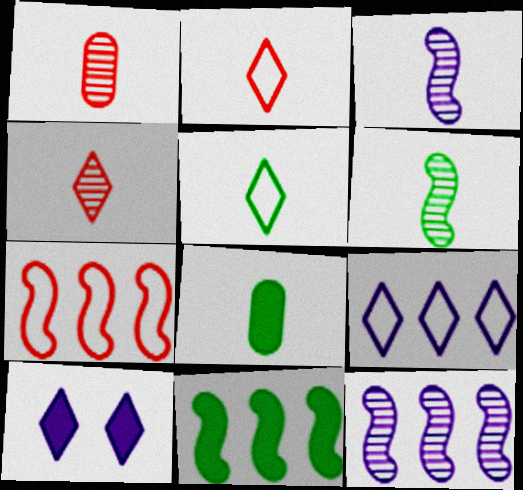[[2, 3, 8], 
[5, 6, 8], 
[7, 11, 12]]